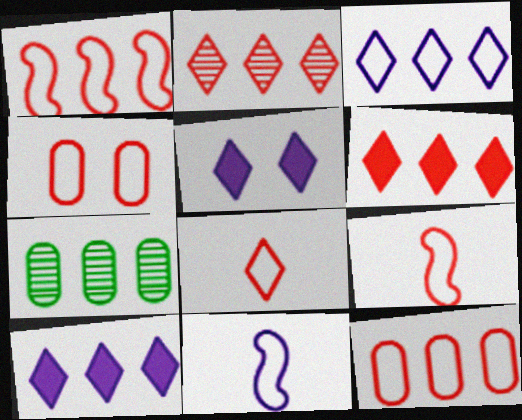[[1, 4, 8], 
[1, 7, 10], 
[5, 7, 9]]